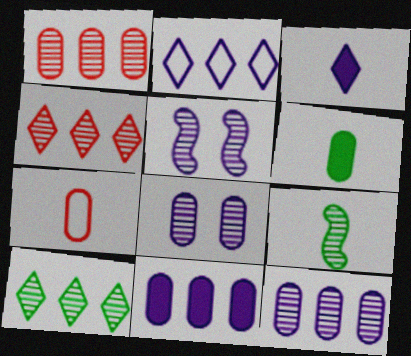[[3, 7, 9], 
[4, 8, 9]]